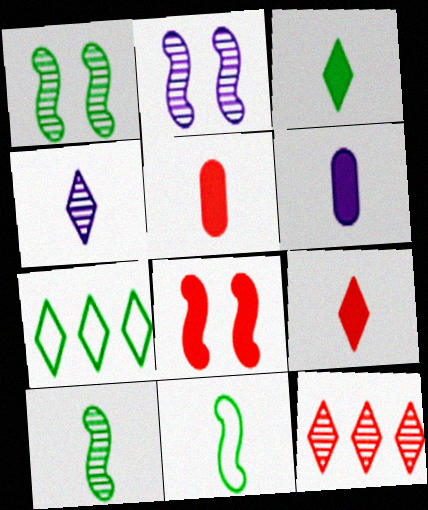[[2, 5, 7], 
[4, 5, 11]]